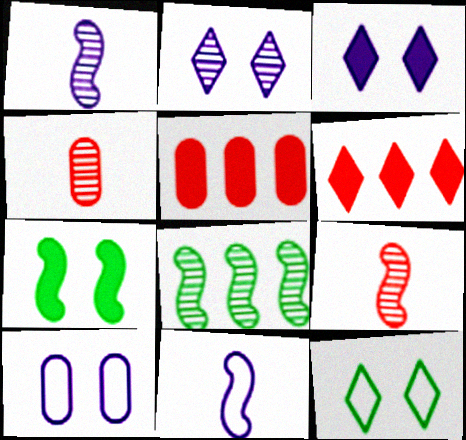[[1, 5, 12], 
[2, 4, 8]]